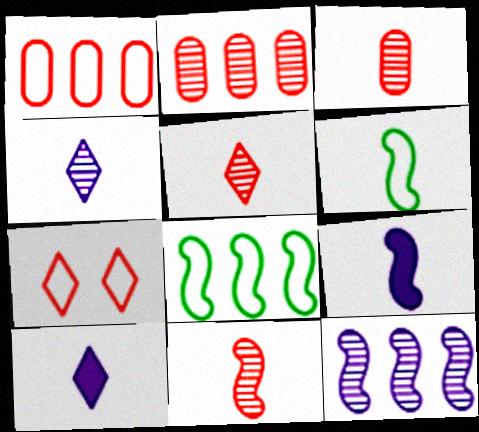[[3, 5, 11], 
[3, 6, 10], 
[6, 9, 11]]